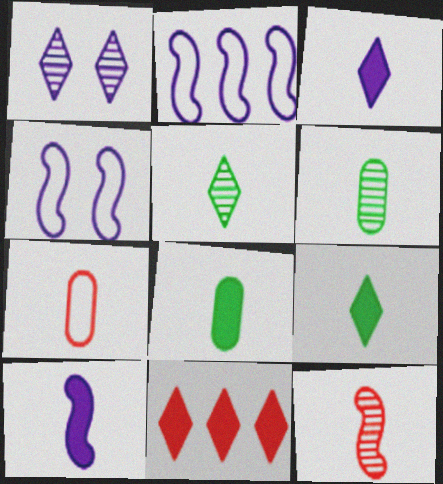[[4, 6, 11], 
[5, 7, 10]]